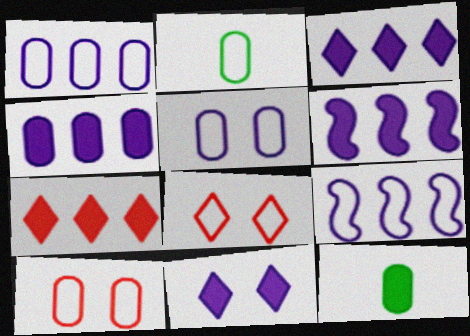[[1, 2, 10], 
[2, 8, 9], 
[3, 4, 6]]